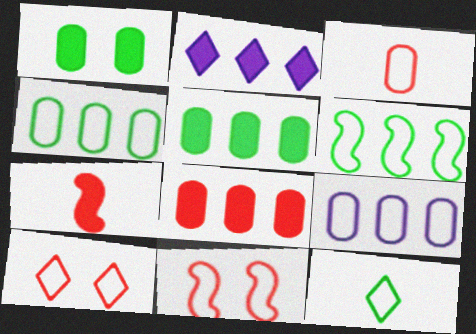[[1, 2, 7], 
[9, 11, 12]]